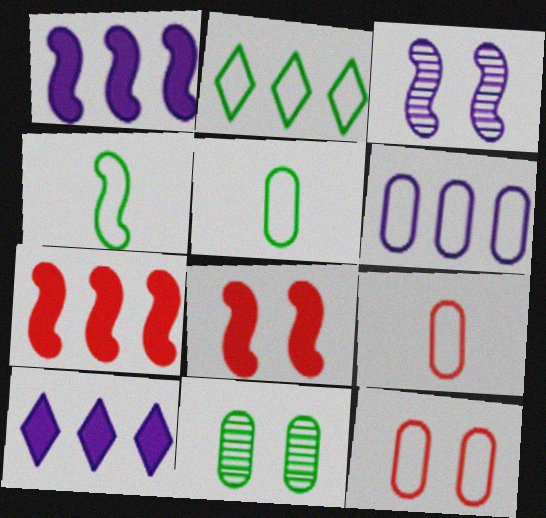[[3, 4, 7], 
[5, 6, 12]]